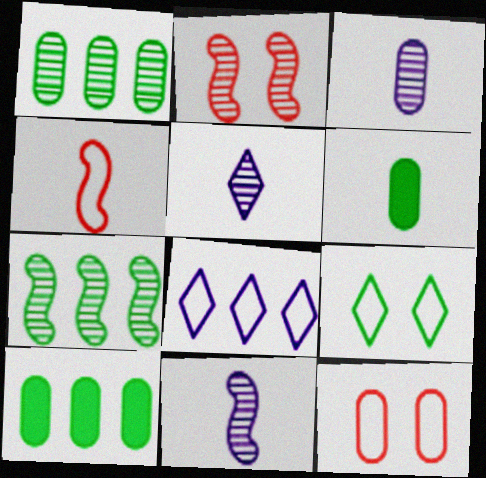[[1, 2, 5], 
[2, 6, 8], 
[2, 7, 11], 
[3, 5, 11], 
[3, 10, 12], 
[4, 5, 6], 
[6, 7, 9]]